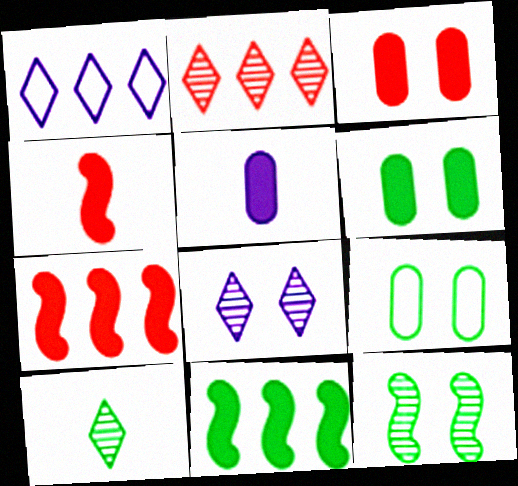[[2, 8, 10], 
[9, 10, 11]]